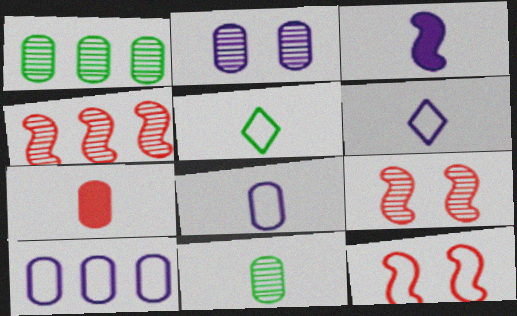[[5, 10, 12], 
[7, 8, 11]]